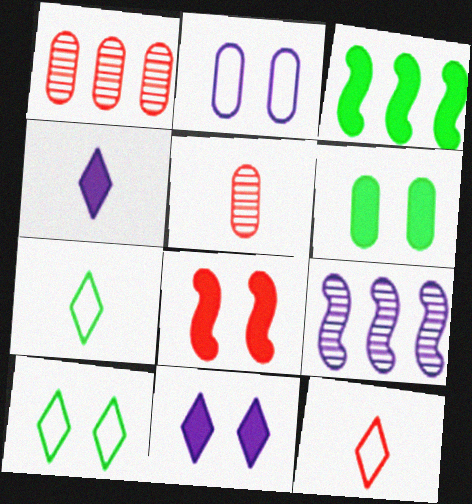[[1, 8, 12], 
[2, 4, 9], 
[6, 8, 11], 
[6, 9, 12]]